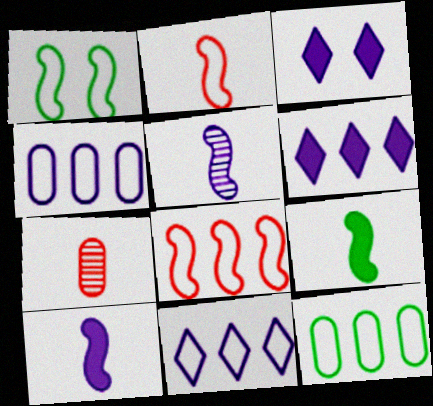[[1, 6, 7], 
[2, 5, 9], 
[3, 4, 5], 
[8, 11, 12]]